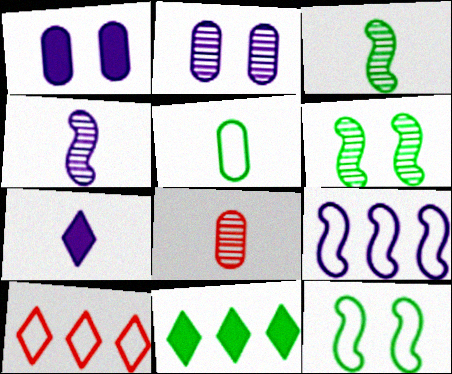[[1, 3, 10], 
[2, 7, 9], 
[5, 6, 11]]